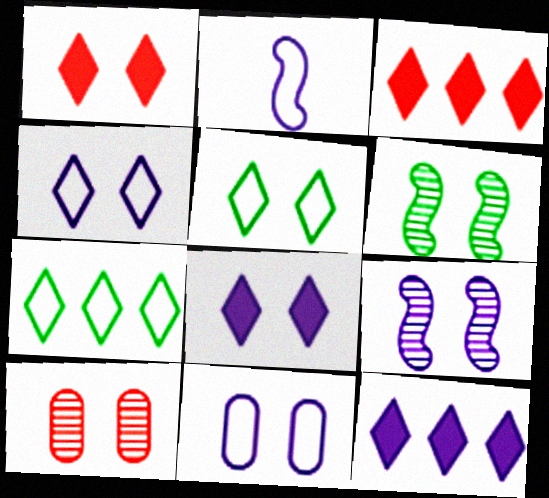[[1, 6, 11], 
[8, 9, 11]]